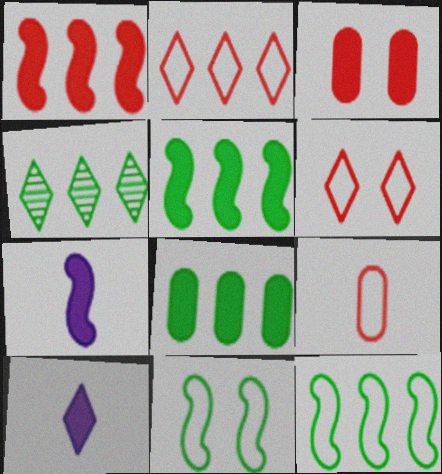[[3, 5, 10], 
[4, 6, 10], 
[4, 8, 12]]